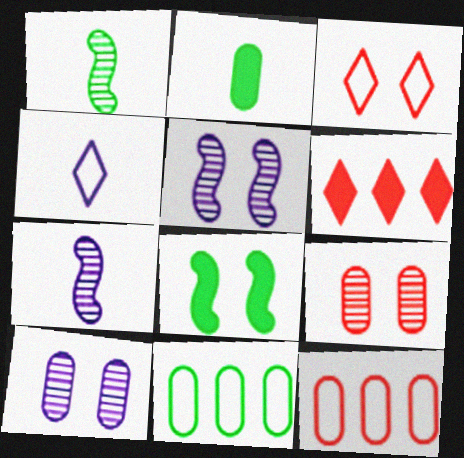[[2, 10, 12], 
[3, 8, 10]]